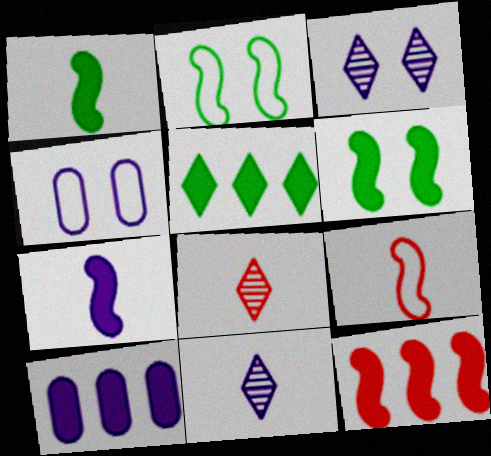[[2, 8, 10], 
[5, 10, 12], 
[6, 7, 12]]